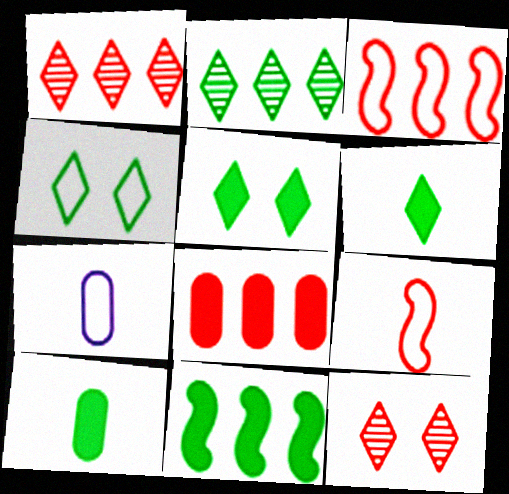[[1, 3, 8], 
[2, 4, 6], 
[3, 4, 7], 
[5, 10, 11], 
[7, 11, 12], 
[8, 9, 12]]